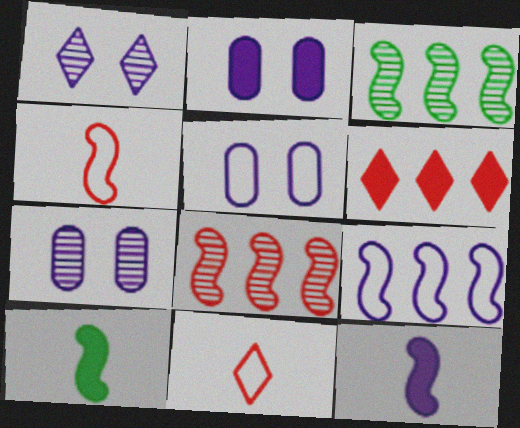[[2, 3, 11], 
[2, 5, 7], 
[2, 6, 10]]